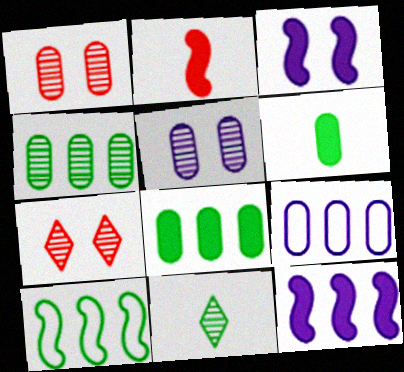[[1, 6, 9]]